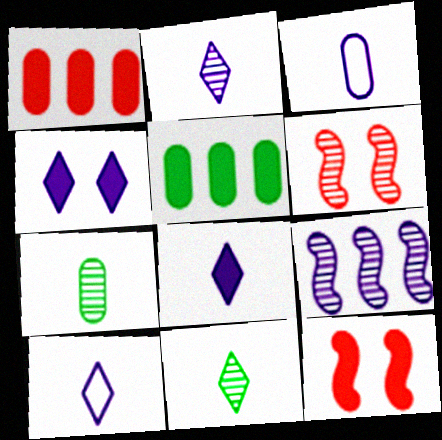[[2, 8, 10], 
[3, 4, 9], 
[5, 6, 10], 
[5, 8, 12]]